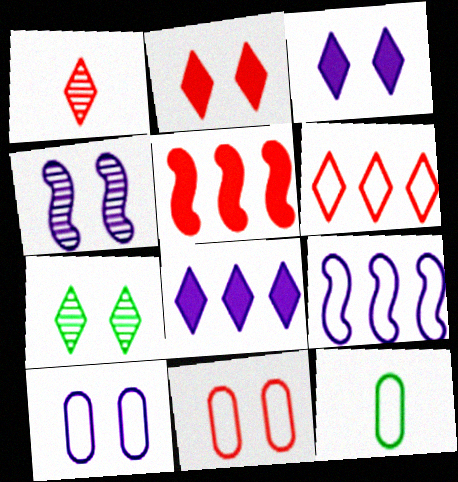[[1, 2, 6], 
[1, 5, 11], 
[3, 4, 10]]